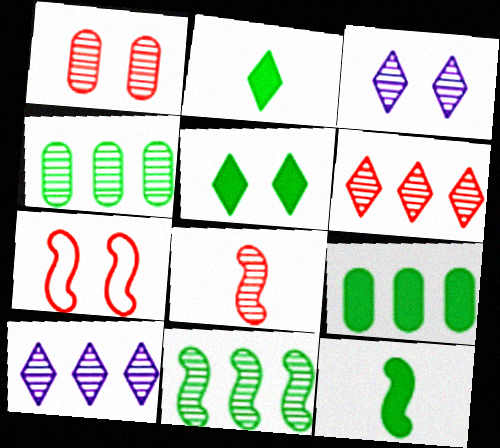[[1, 6, 8], 
[3, 4, 8], 
[5, 9, 12]]